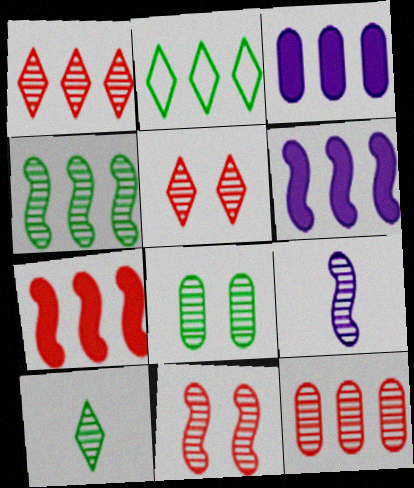[[1, 8, 9], 
[2, 6, 12], 
[4, 8, 10], 
[4, 9, 11]]